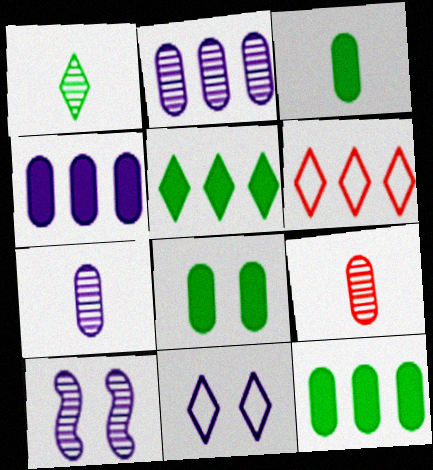[[3, 6, 10], 
[3, 8, 12]]